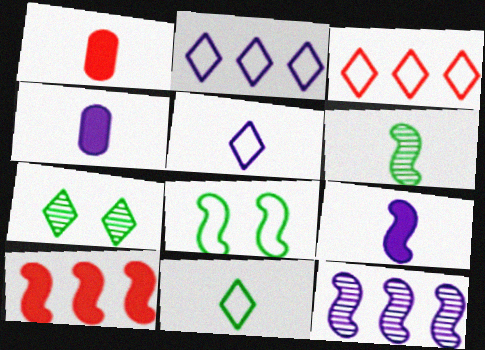[[1, 5, 6]]